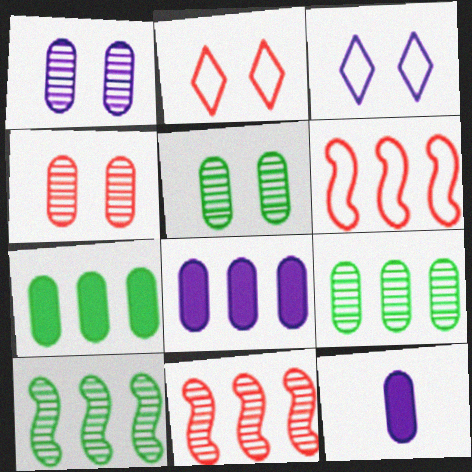[[1, 4, 5], 
[2, 10, 12]]